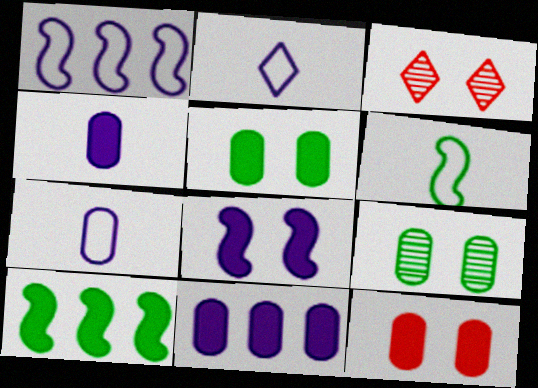[[3, 6, 11], 
[3, 7, 10]]